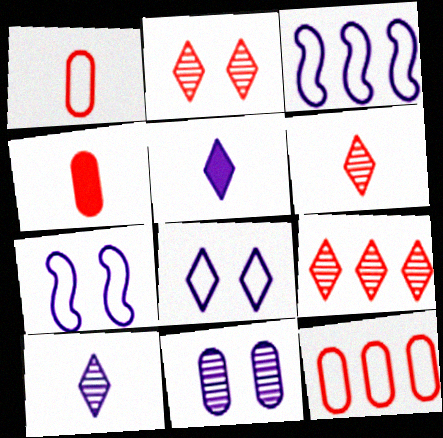[[2, 6, 9], 
[3, 5, 11]]